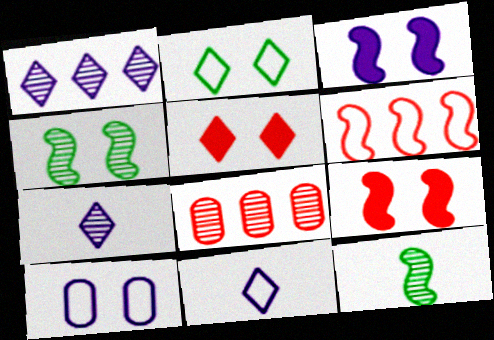[[3, 6, 12], 
[4, 5, 10], 
[4, 7, 8]]